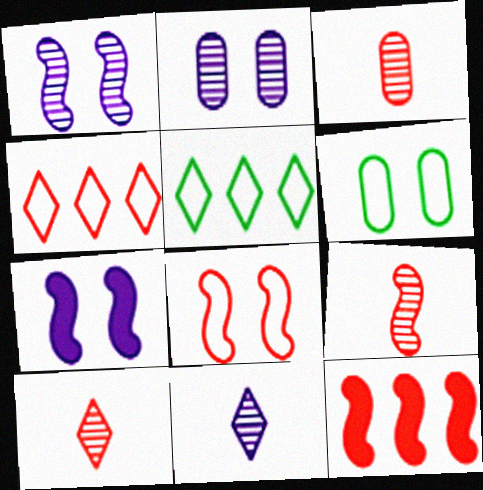[[3, 5, 7], 
[3, 9, 10], 
[6, 11, 12], 
[8, 9, 12]]